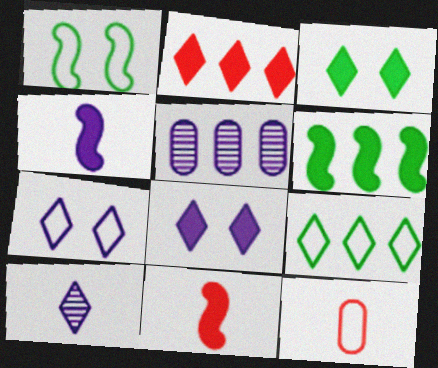[[4, 5, 7]]